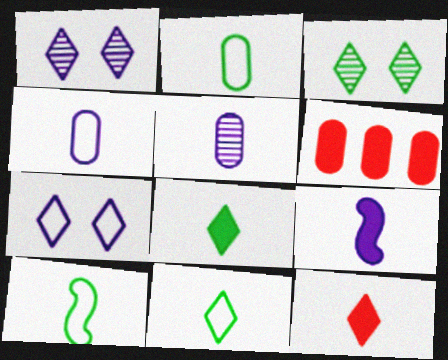[[1, 6, 10], 
[2, 10, 11], 
[5, 10, 12]]